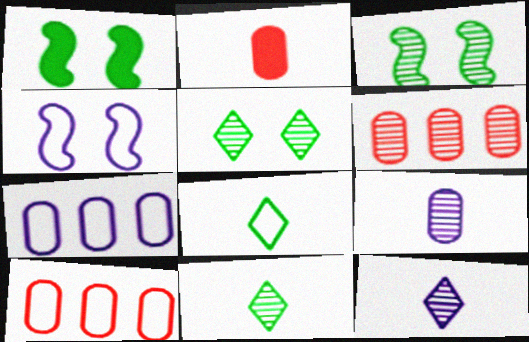[[1, 10, 12], 
[3, 6, 12], 
[4, 8, 10]]